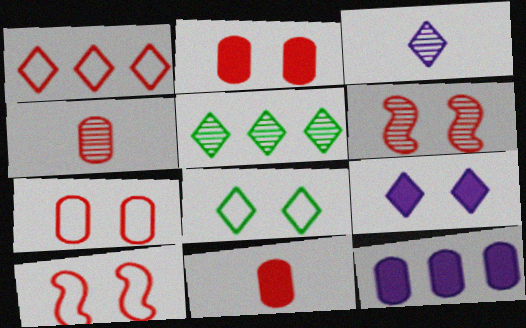[[1, 6, 11]]